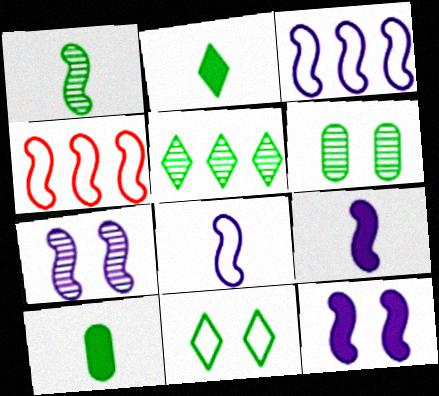[[1, 4, 12], 
[1, 5, 6], 
[2, 5, 11], 
[3, 7, 9]]